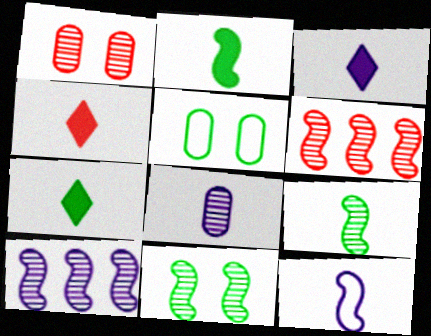[[3, 4, 7], 
[3, 5, 6], 
[3, 8, 12], 
[4, 5, 10]]